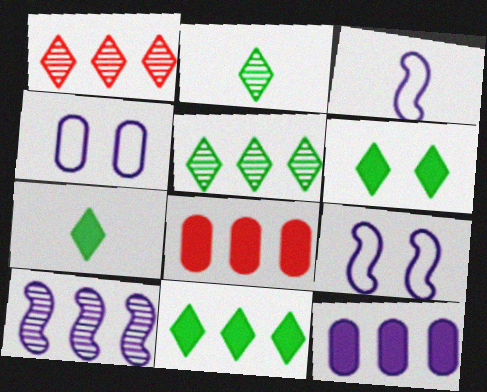[[2, 8, 9], 
[6, 7, 11]]